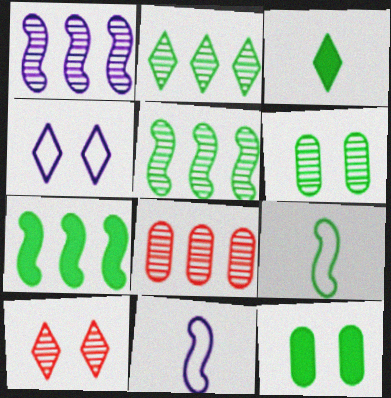[[1, 2, 8], 
[2, 9, 12], 
[3, 7, 12]]